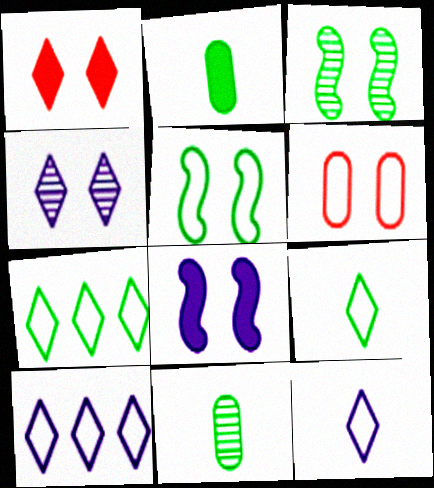[[2, 3, 7]]